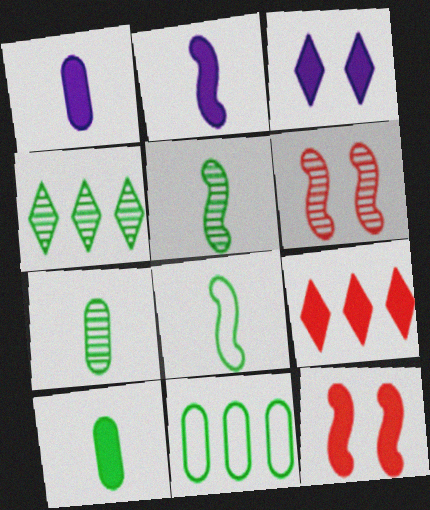[]